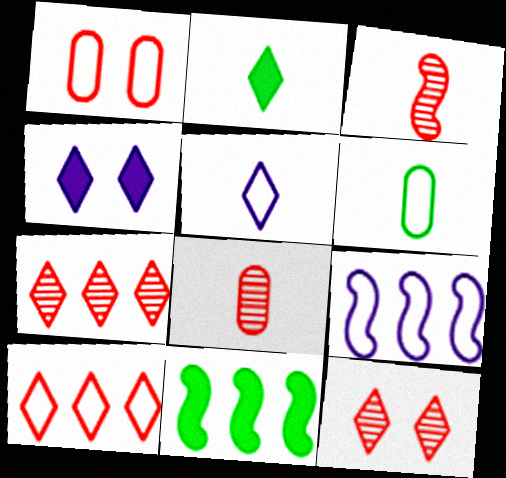[]